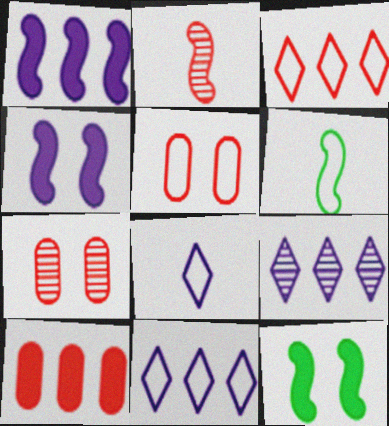[[5, 6, 11]]